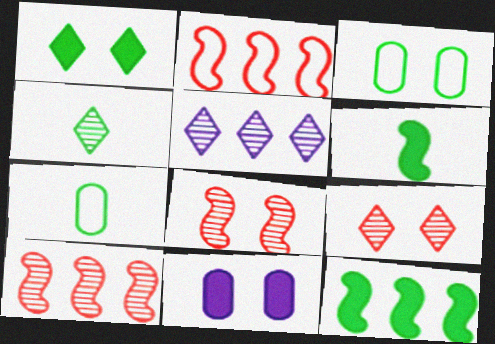[[2, 4, 11], 
[3, 4, 12], 
[4, 5, 9], 
[4, 6, 7]]